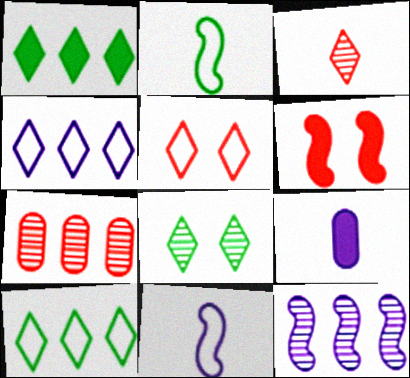[[1, 6, 9], 
[2, 3, 9], 
[2, 6, 12]]